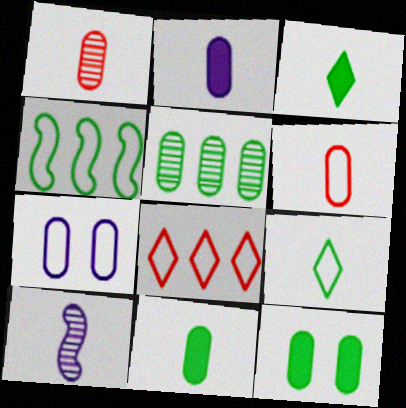[[3, 6, 10], 
[8, 10, 12]]